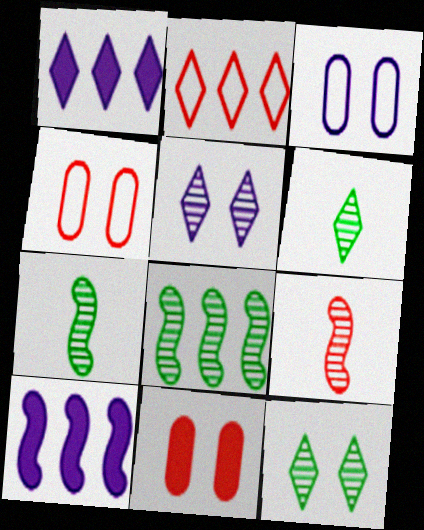[[1, 4, 7], 
[2, 9, 11], 
[4, 6, 10]]